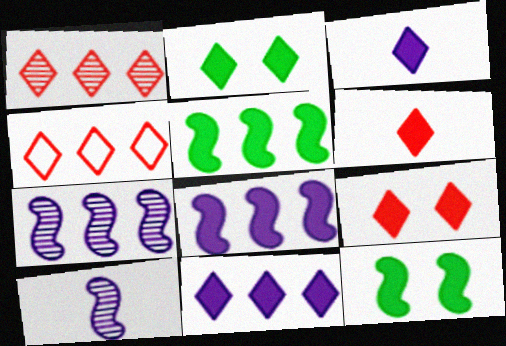[[2, 6, 11]]